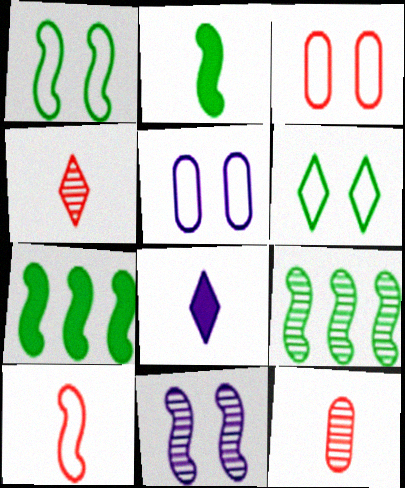[[1, 2, 9], 
[3, 8, 9], 
[4, 5, 7], 
[7, 10, 11]]